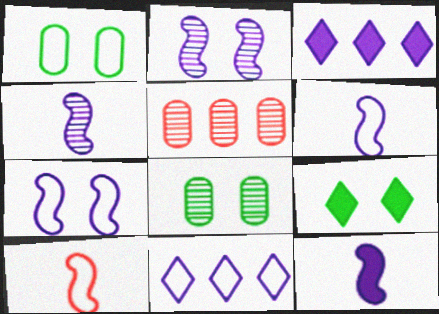[[1, 10, 11], 
[3, 8, 10], 
[4, 6, 12], 
[5, 6, 9]]